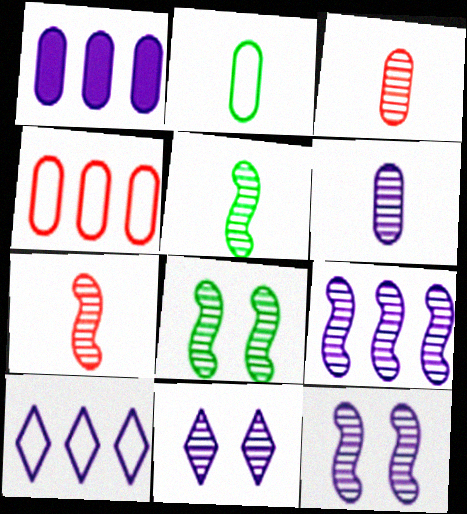[[1, 9, 10], 
[6, 9, 11], 
[7, 8, 9]]